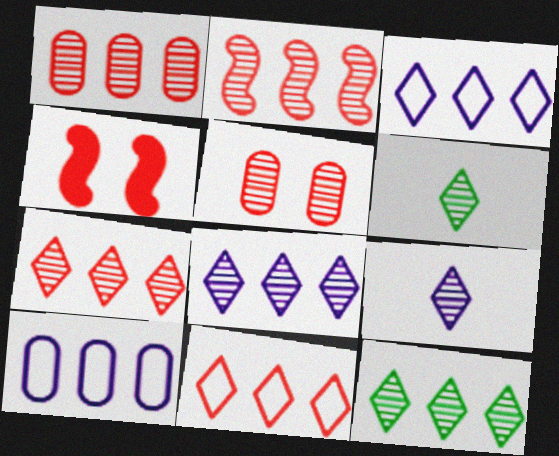[[1, 2, 7], 
[4, 6, 10], 
[7, 8, 12]]